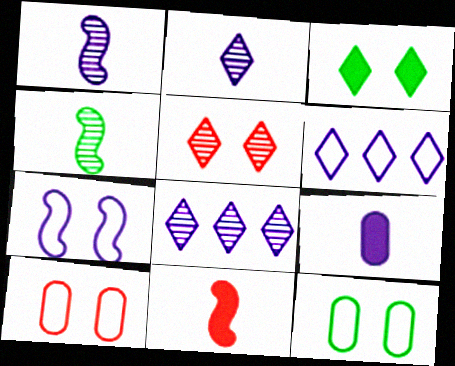[[7, 8, 9], 
[8, 11, 12]]